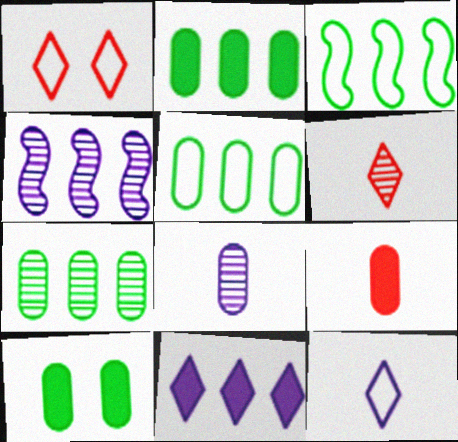[[2, 5, 7]]